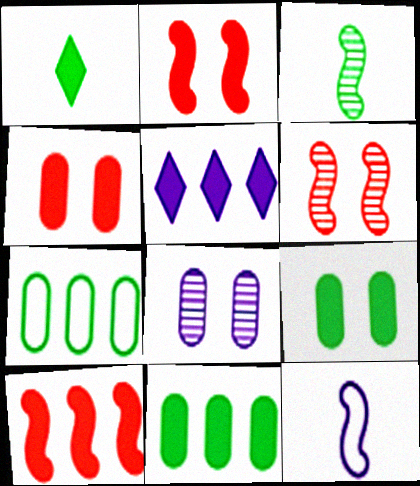[[5, 8, 12], 
[5, 10, 11]]